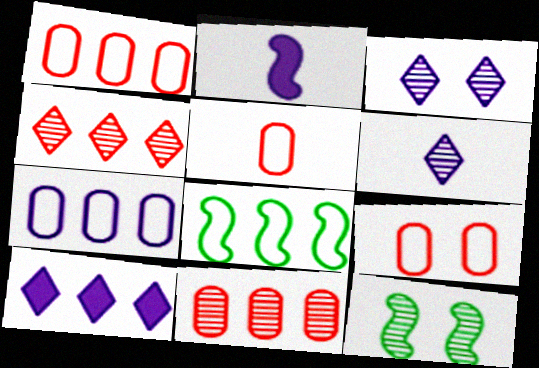[[1, 5, 9], 
[2, 3, 7], 
[5, 10, 12], 
[6, 11, 12], 
[8, 10, 11]]